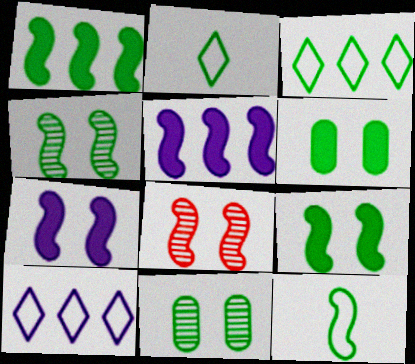[[1, 2, 11], 
[1, 4, 12], 
[5, 8, 12]]